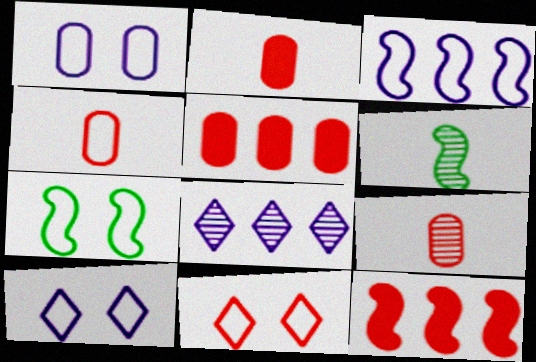[[1, 7, 11], 
[2, 4, 9], 
[2, 7, 8], 
[5, 6, 10], 
[9, 11, 12]]